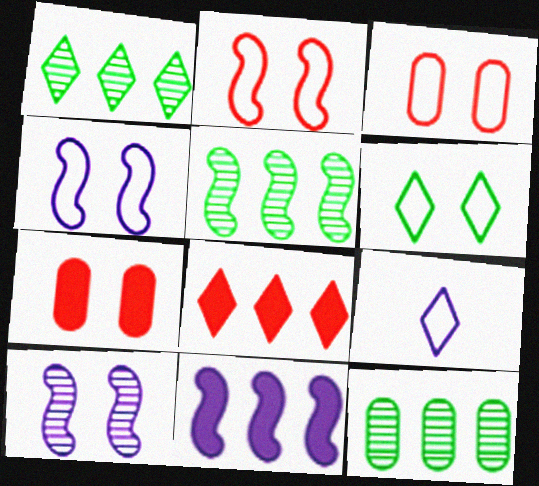[[1, 5, 12], 
[3, 4, 6], 
[5, 7, 9], 
[6, 7, 10]]